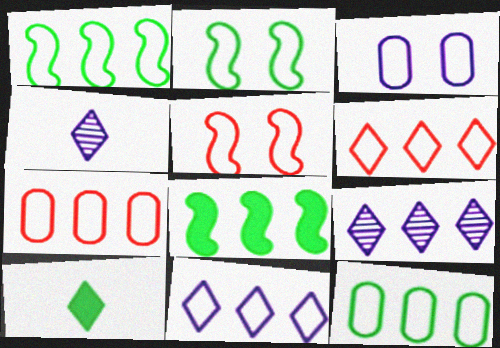[[1, 7, 11], 
[7, 8, 9]]